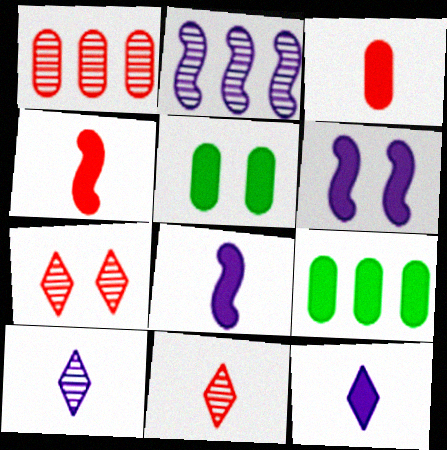[]